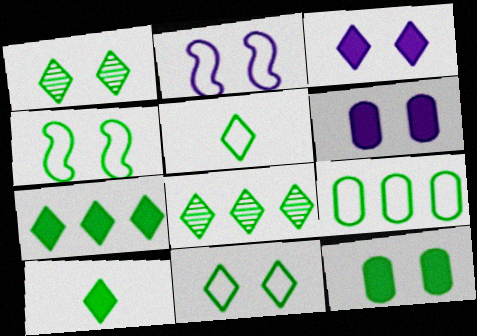[[1, 4, 12], 
[1, 5, 7], 
[4, 5, 9], 
[8, 10, 11]]